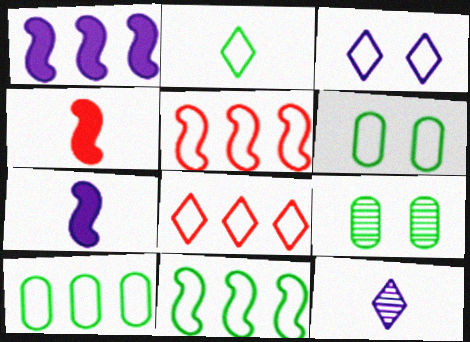[[2, 3, 8], 
[2, 6, 11], 
[7, 8, 9]]